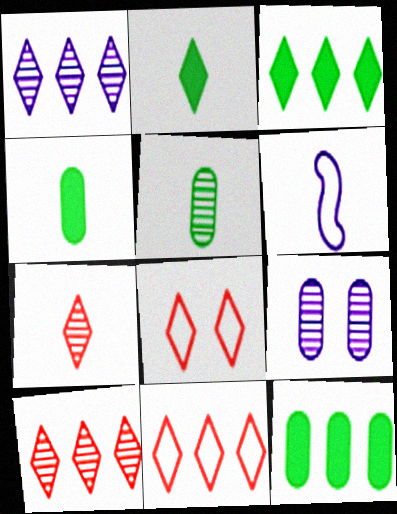[[1, 2, 8], 
[1, 3, 11], 
[4, 6, 7]]